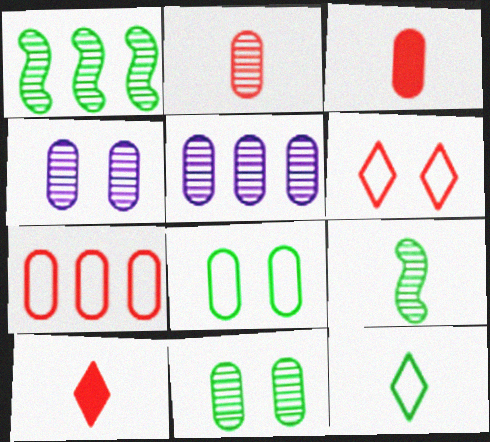[[2, 5, 11], 
[3, 5, 8]]